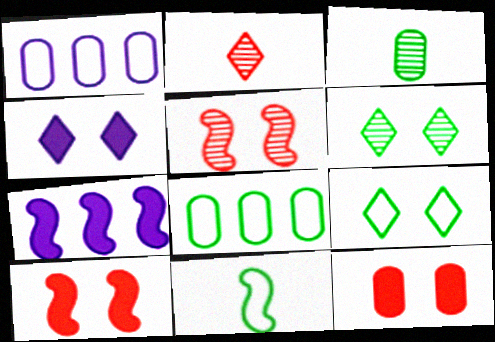[[1, 3, 12], 
[5, 7, 11], 
[8, 9, 11]]